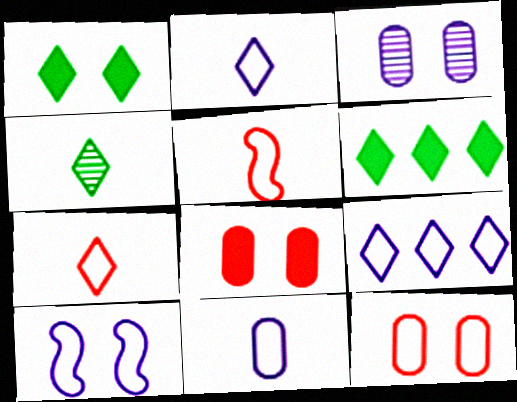[[3, 5, 6], 
[9, 10, 11]]